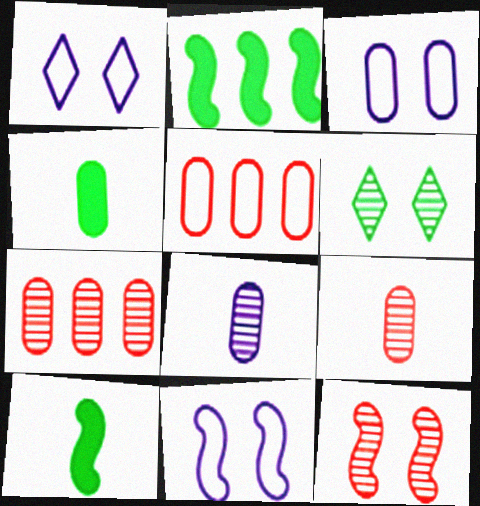[[1, 2, 9], 
[1, 3, 11], 
[1, 7, 10], 
[3, 4, 7]]